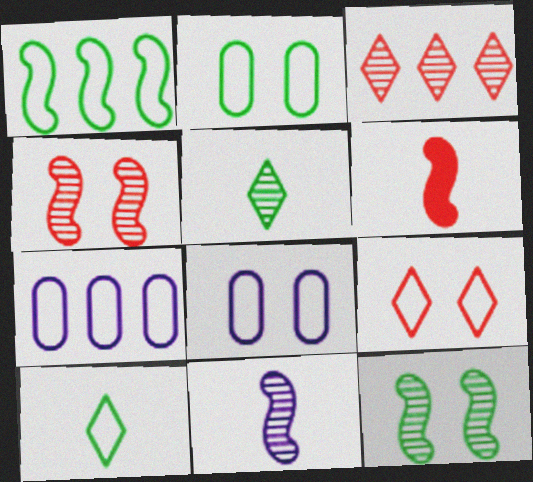[[1, 2, 10]]